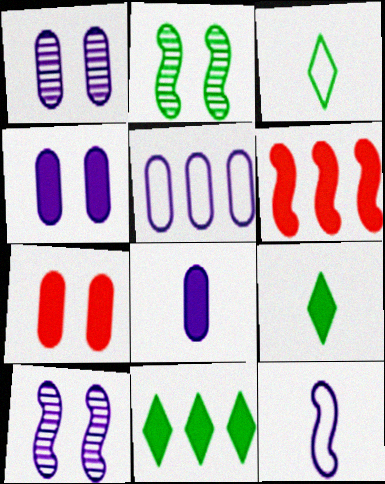[[1, 3, 6], 
[1, 5, 8], 
[2, 6, 12], 
[4, 6, 9]]